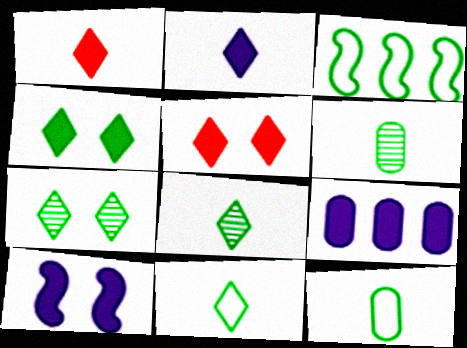[[2, 9, 10], 
[3, 4, 6]]